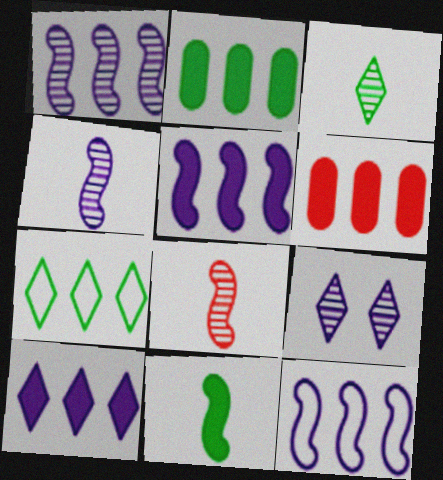[[1, 5, 12], 
[1, 6, 7]]